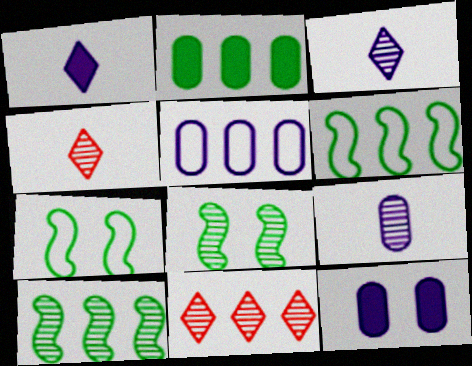[[4, 6, 12], 
[5, 9, 12], 
[8, 9, 11]]